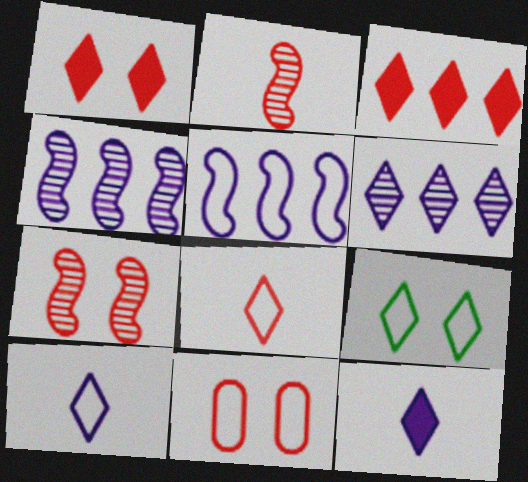[[1, 7, 11], 
[2, 3, 11]]